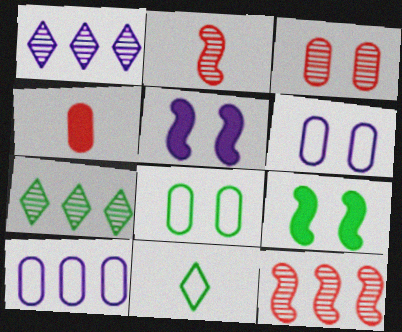[]